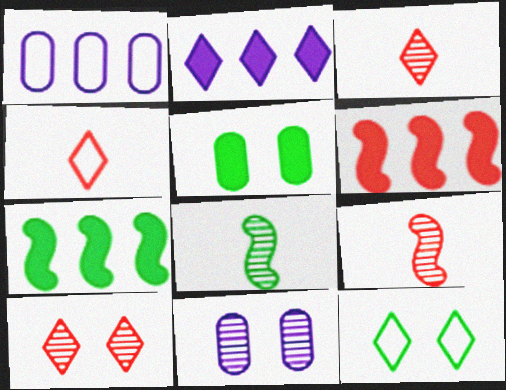[[2, 3, 12], 
[4, 7, 11]]